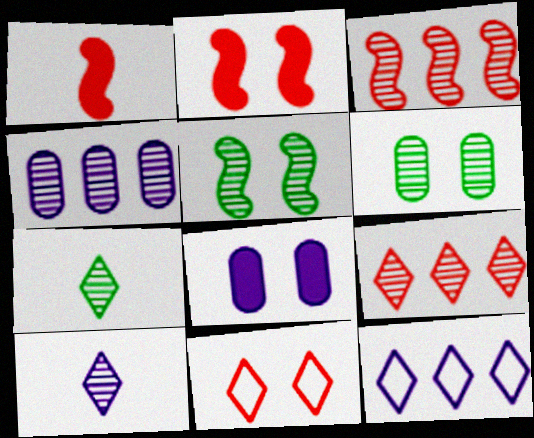[[1, 6, 12], 
[3, 6, 10], 
[5, 8, 11]]